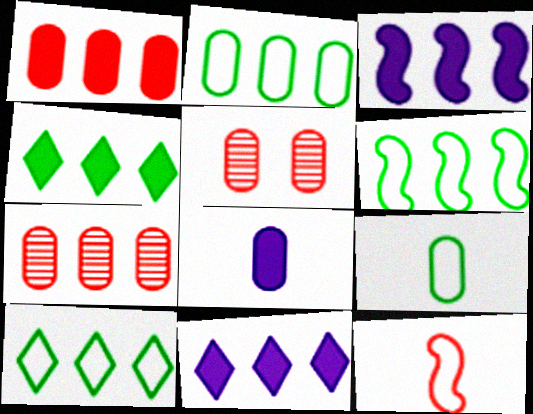[[1, 3, 4], 
[2, 5, 8], 
[2, 6, 10], 
[3, 7, 10], 
[6, 7, 11]]